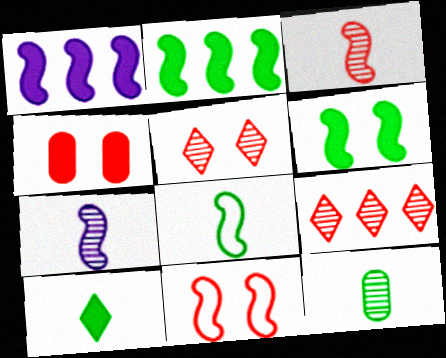[[1, 4, 10], 
[2, 7, 11], 
[4, 5, 11], 
[8, 10, 12]]